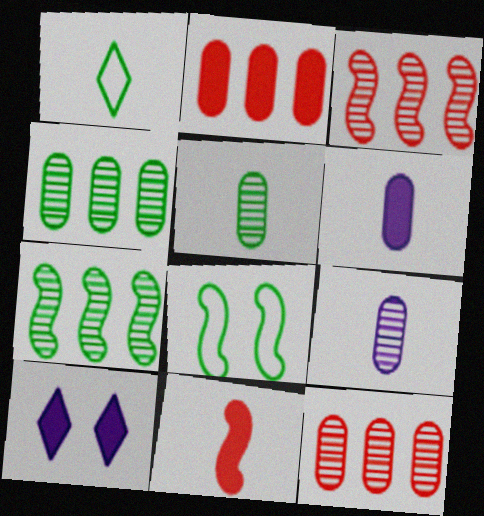[[1, 9, 11]]